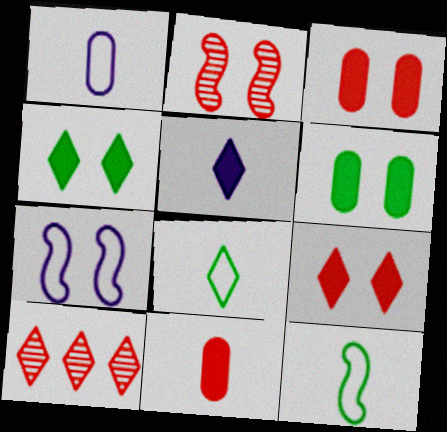[]